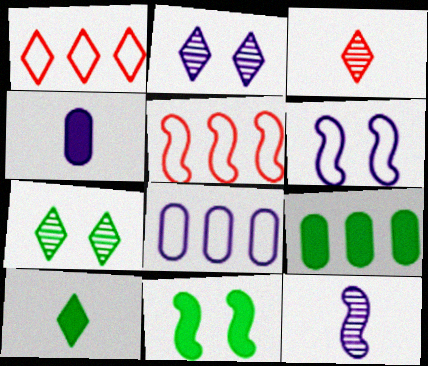[[1, 2, 10], 
[3, 6, 9], 
[3, 8, 11], 
[4, 5, 7], 
[5, 11, 12], 
[9, 10, 11]]